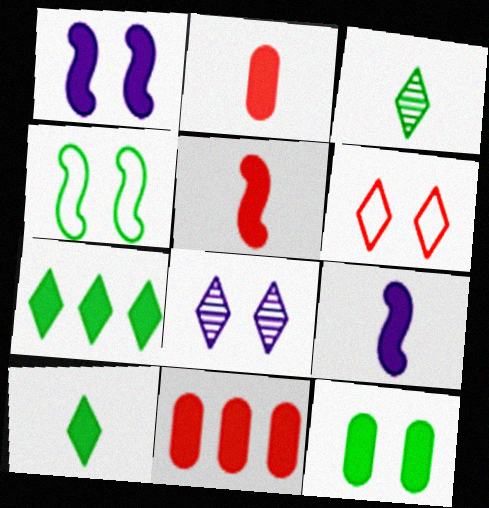[[1, 2, 7], 
[1, 10, 11], 
[2, 9, 10]]